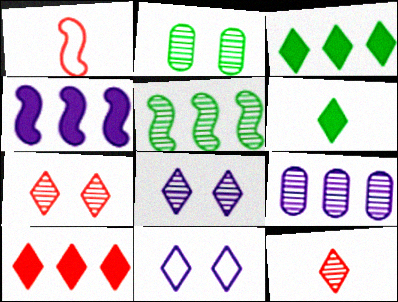[[3, 11, 12]]